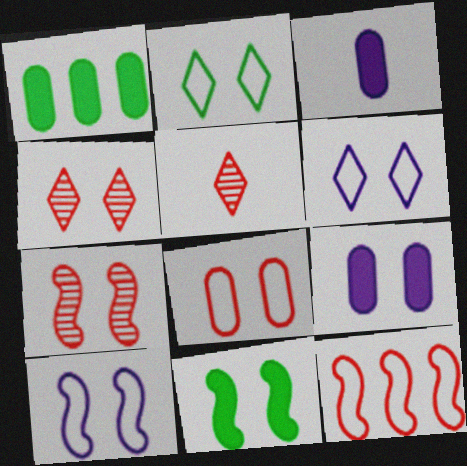[[1, 5, 10], 
[2, 7, 9], 
[2, 8, 10], 
[7, 10, 11]]